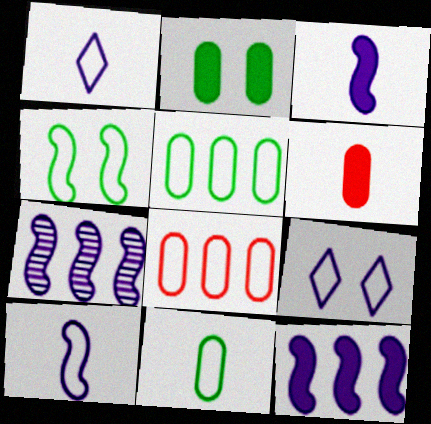[[1, 4, 8]]